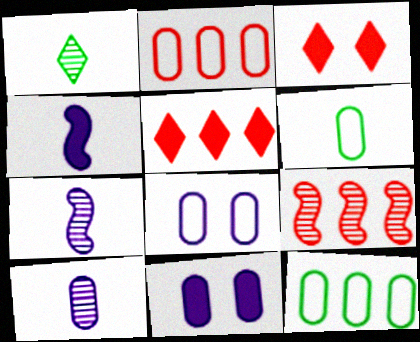[[2, 5, 9], 
[2, 6, 8], 
[3, 7, 12]]